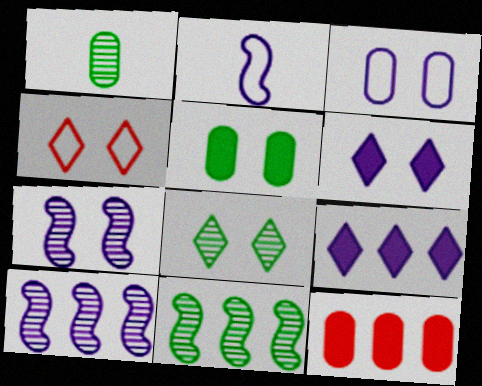[[1, 3, 12], 
[1, 8, 11], 
[2, 8, 12], 
[3, 6, 7], 
[4, 5, 7], 
[4, 6, 8]]